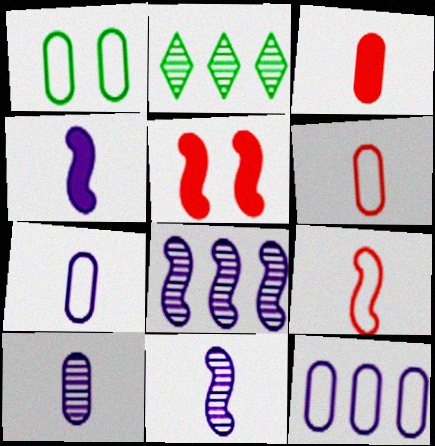[[1, 6, 12], 
[2, 5, 7]]